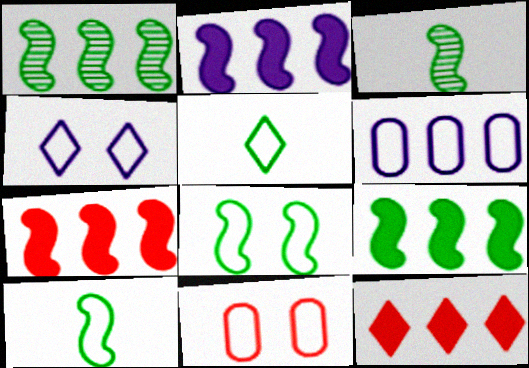[[1, 6, 12], 
[2, 7, 9], 
[3, 8, 9], 
[4, 8, 11]]